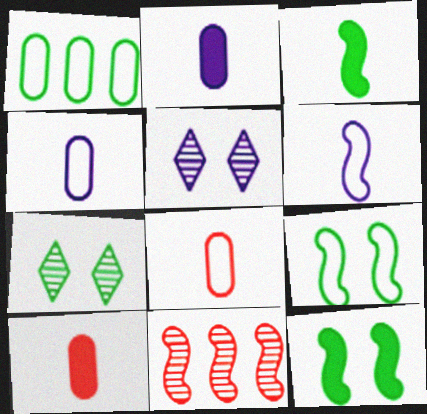[[1, 3, 7], 
[6, 11, 12]]